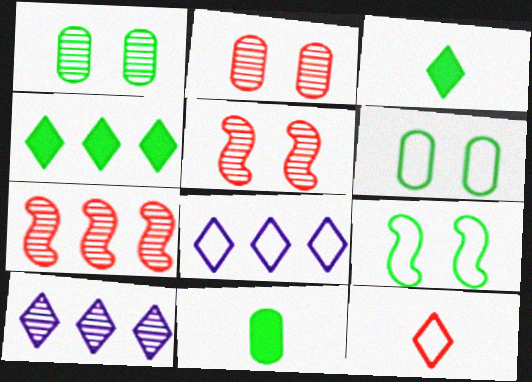[[5, 8, 11]]